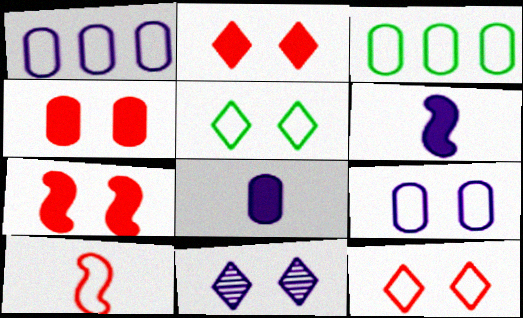[[1, 5, 10], 
[1, 6, 11], 
[2, 4, 7], 
[2, 5, 11]]